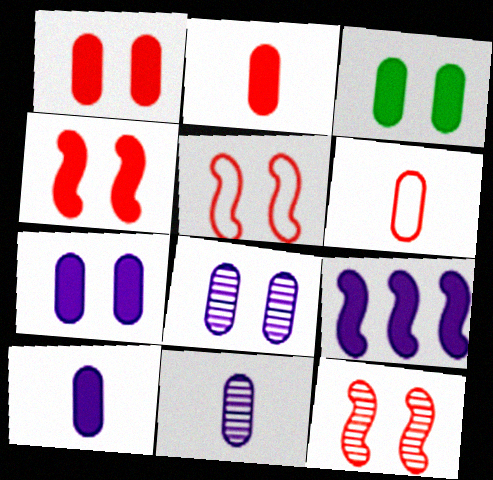[[1, 3, 7], 
[4, 5, 12]]